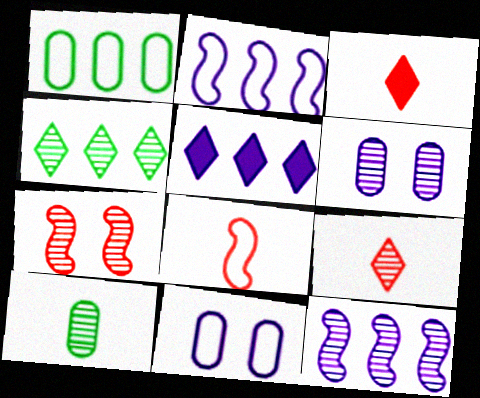[]